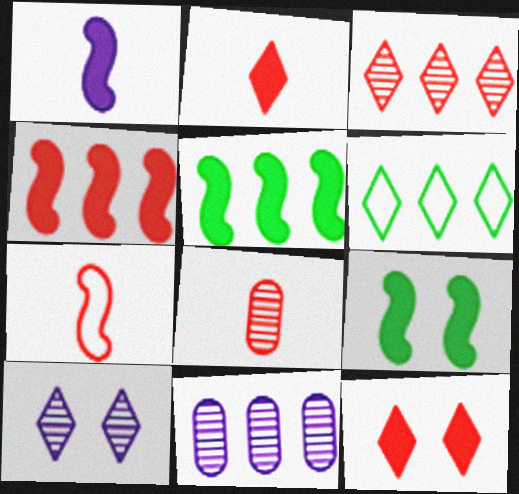[[1, 4, 9], 
[2, 6, 10], 
[2, 7, 8], 
[4, 6, 11]]